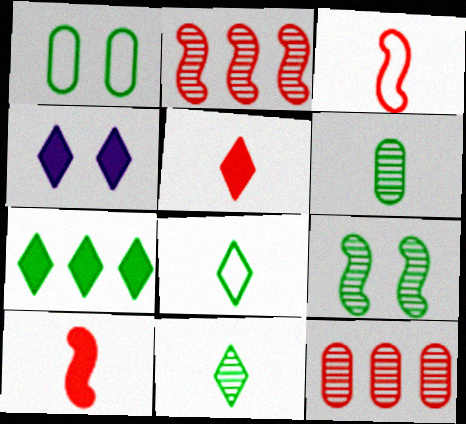[[4, 5, 7]]